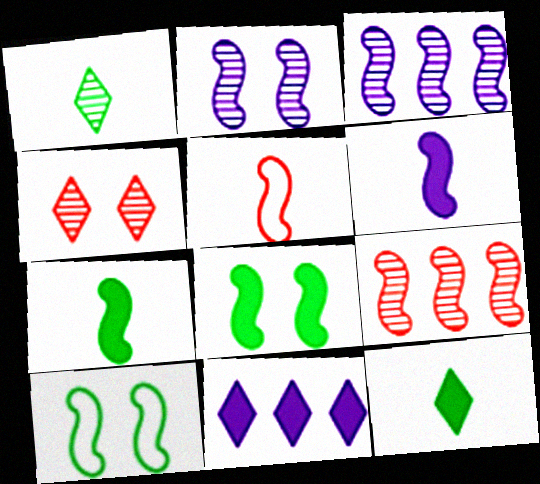[[3, 5, 8], 
[6, 9, 10]]